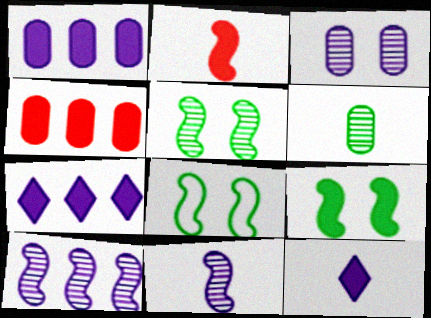[[2, 8, 10], 
[4, 9, 12], 
[5, 8, 9]]